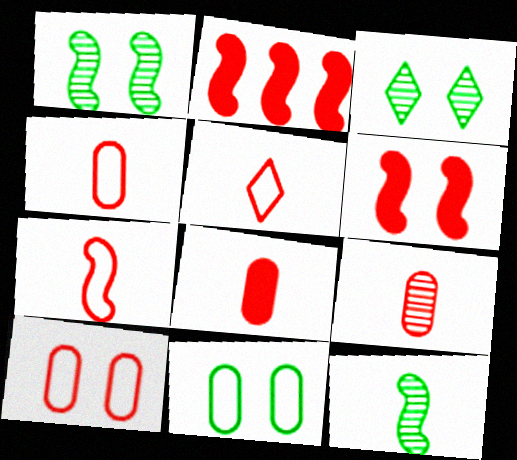[[4, 5, 7], 
[4, 8, 9]]